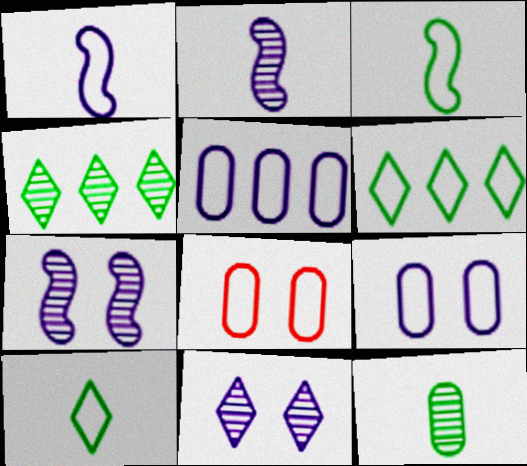[[1, 6, 8]]